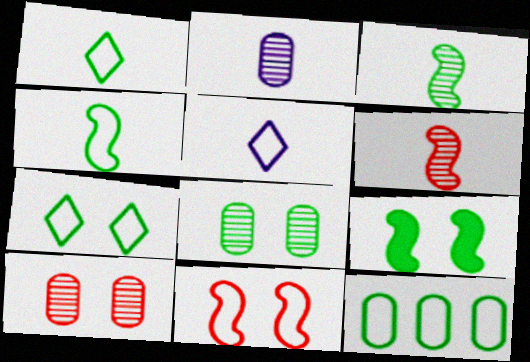[[4, 7, 12], 
[5, 11, 12], 
[7, 8, 9]]